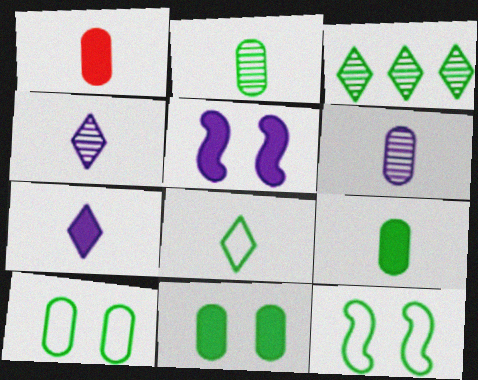[[3, 9, 12]]